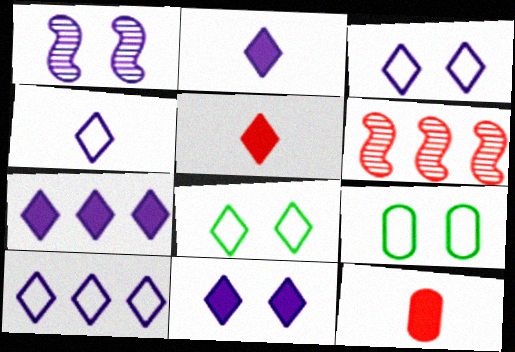[[2, 6, 9], 
[2, 7, 11], 
[3, 4, 10]]